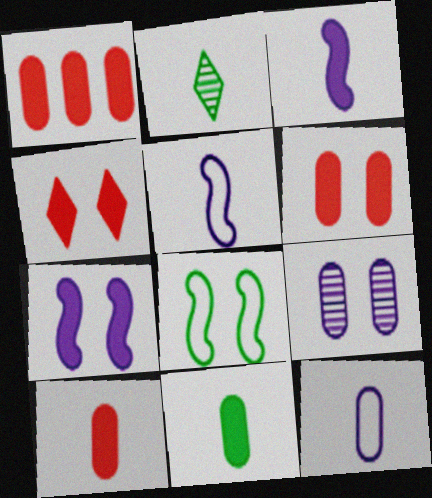[[1, 6, 10], 
[2, 5, 10], 
[4, 8, 9]]